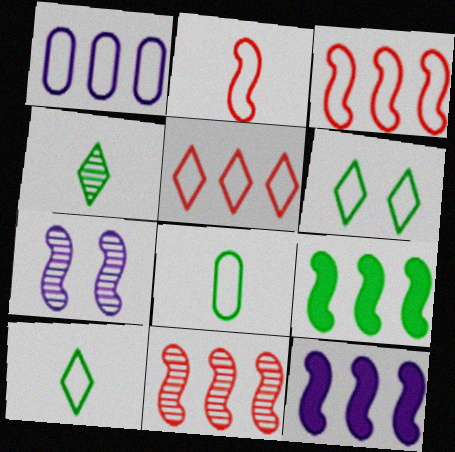[[1, 2, 6], 
[2, 7, 9]]